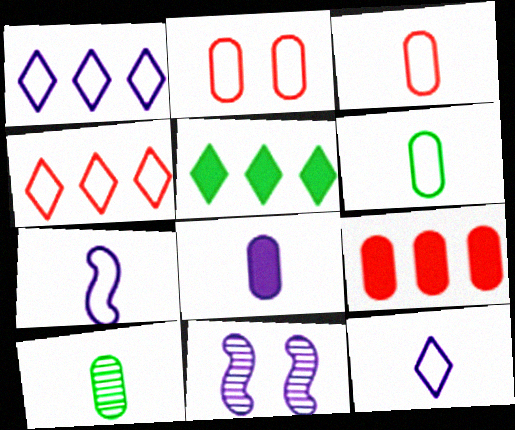[[1, 8, 11], 
[3, 5, 11], 
[3, 8, 10]]